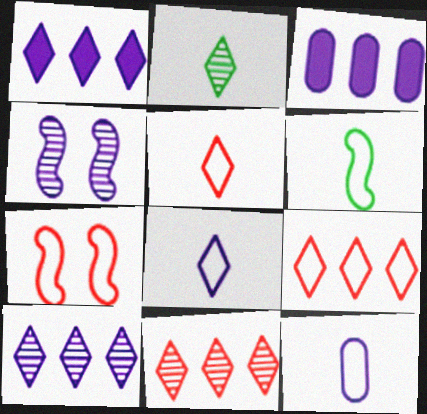[[1, 4, 12], 
[2, 3, 7], 
[3, 4, 8], 
[5, 6, 12]]